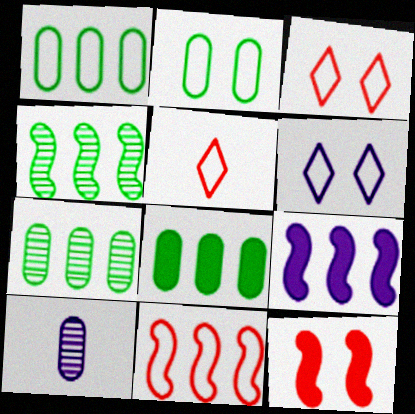[[1, 7, 8], 
[4, 9, 11], 
[6, 9, 10]]